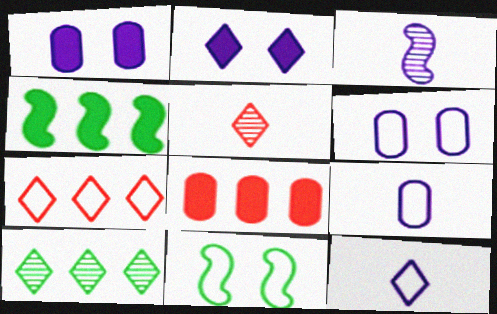[[4, 5, 6], 
[7, 9, 11]]